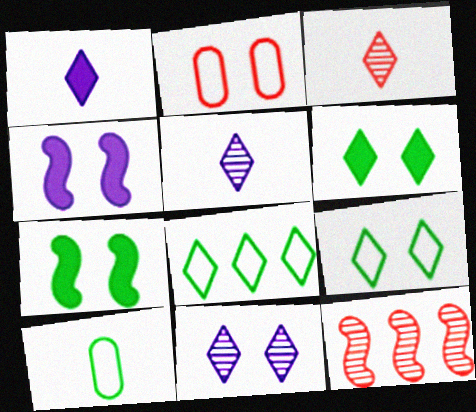[[2, 7, 11]]